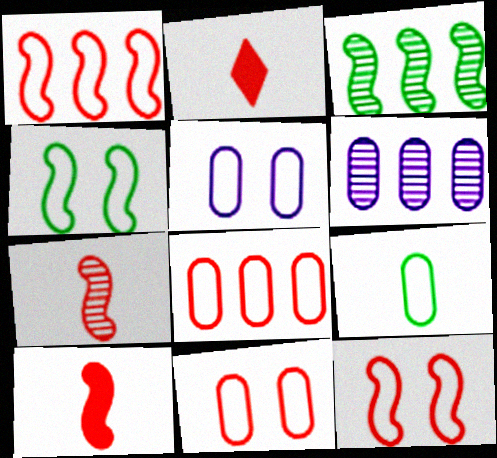[[2, 3, 5], 
[2, 4, 6], 
[5, 8, 9]]